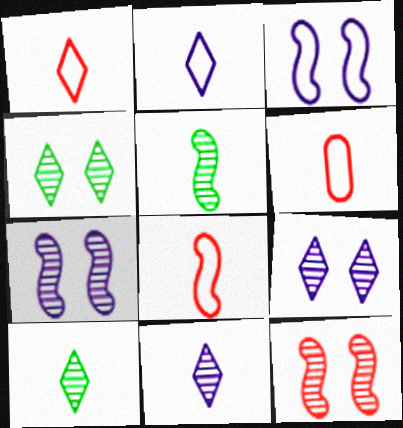[[1, 6, 8]]